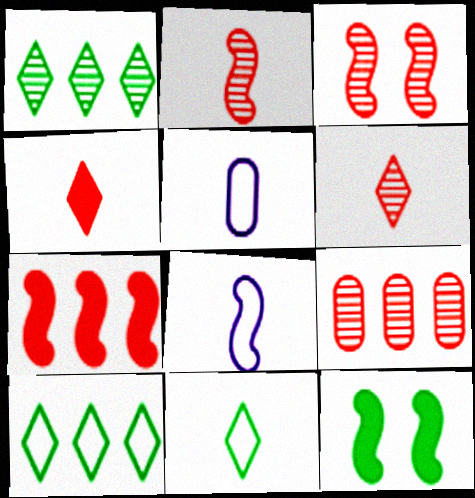[[3, 6, 9]]